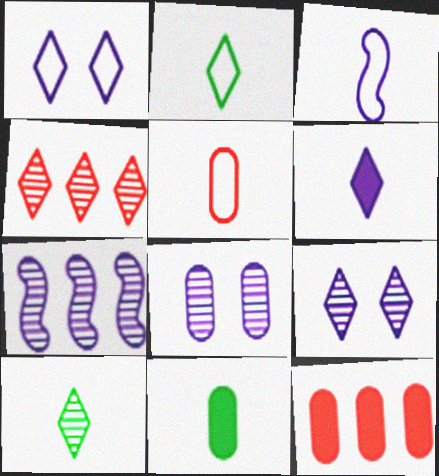[[2, 3, 5], 
[4, 9, 10]]